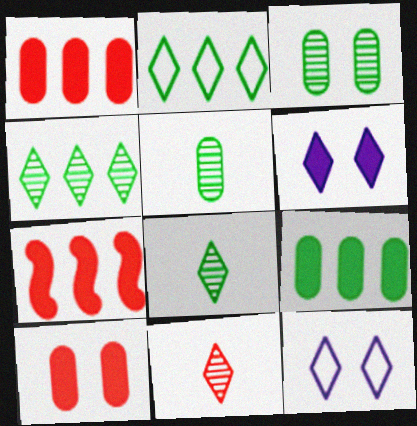[[2, 6, 11], 
[5, 7, 12]]